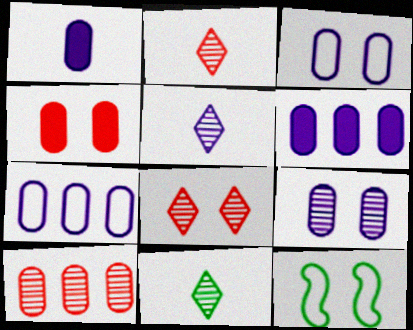[[1, 7, 9], 
[2, 5, 11], 
[2, 6, 12]]